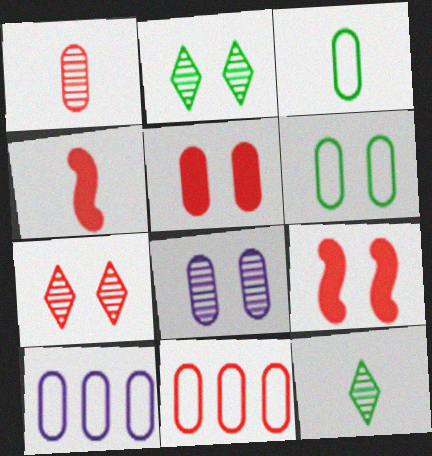[[1, 5, 11], 
[2, 4, 10], 
[4, 7, 11], 
[5, 6, 8], 
[9, 10, 12]]